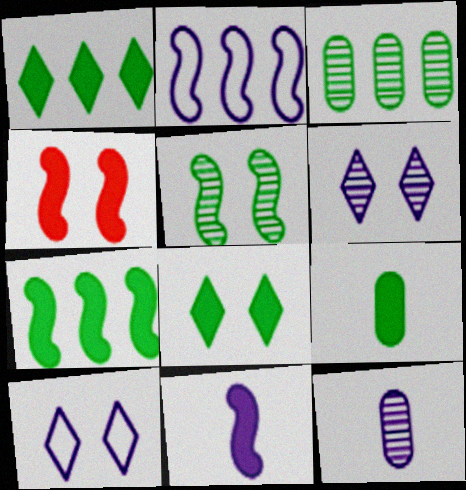[[4, 7, 11], 
[7, 8, 9]]